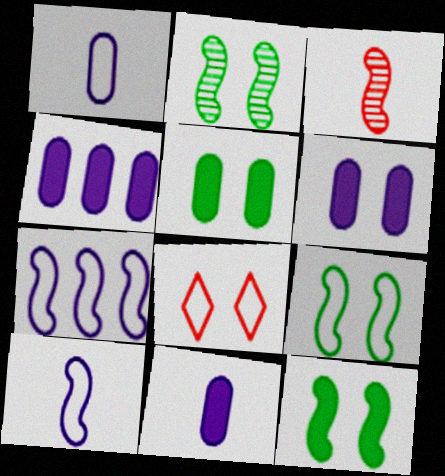[[2, 6, 8], 
[2, 9, 12], 
[3, 7, 12], 
[4, 6, 11]]